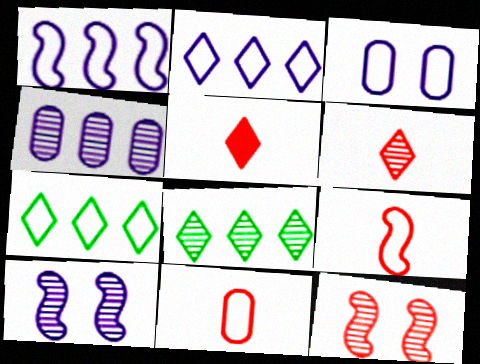[[3, 7, 9]]